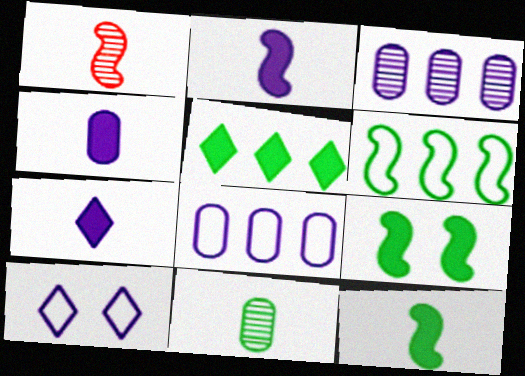[[2, 3, 10], 
[2, 4, 7]]